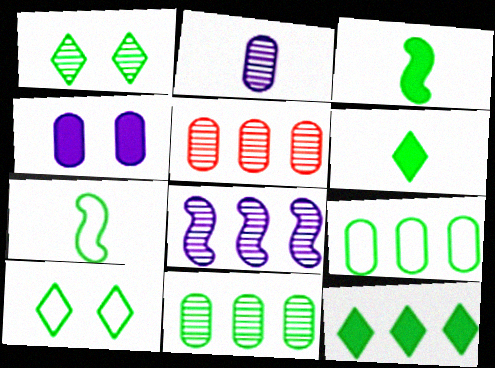[[1, 3, 9], 
[3, 10, 11], 
[7, 9, 10]]